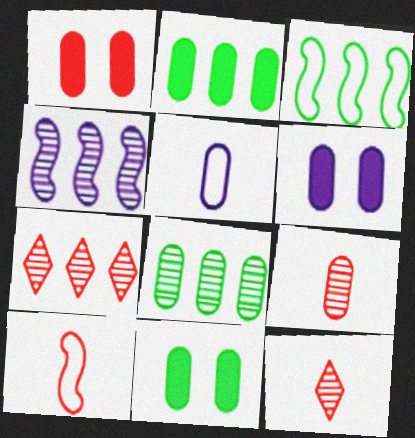[[1, 5, 8], 
[1, 6, 11], 
[1, 7, 10], 
[3, 6, 12], 
[4, 7, 8]]